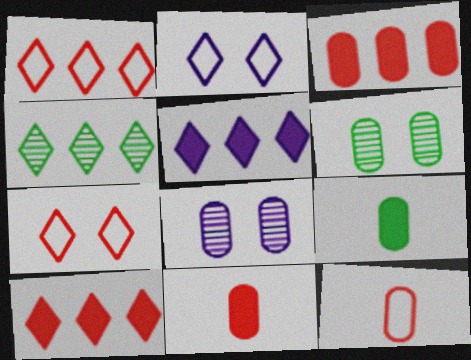[[1, 4, 5]]